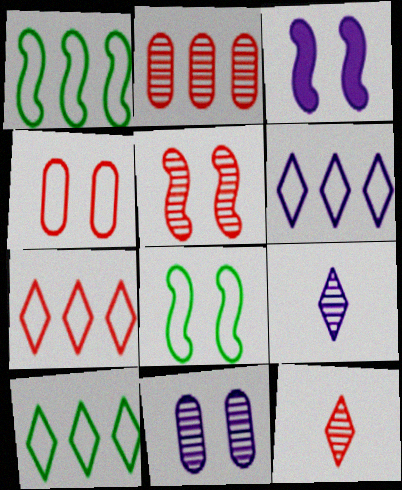[[2, 5, 12], 
[3, 5, 8], 
[6, 7, 10]]